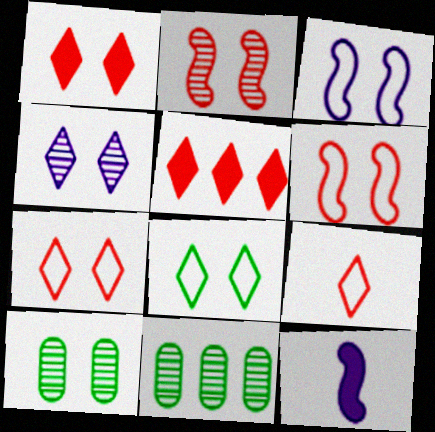[[1, 3, 10], 
[1, 4, 8], 
[2, 4, 10], 
[7, 11, 12]]